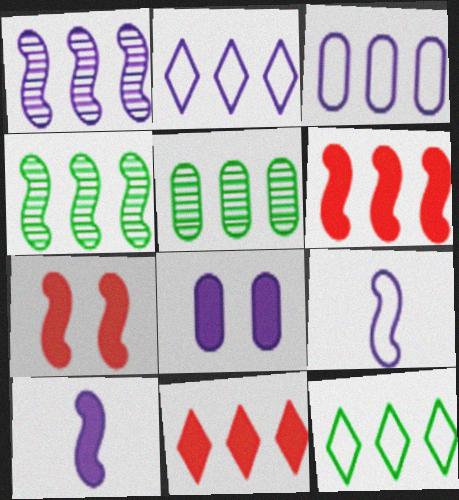[[2, 5, 6], 
[3, 4, 11], 
[4, 7, 9]]